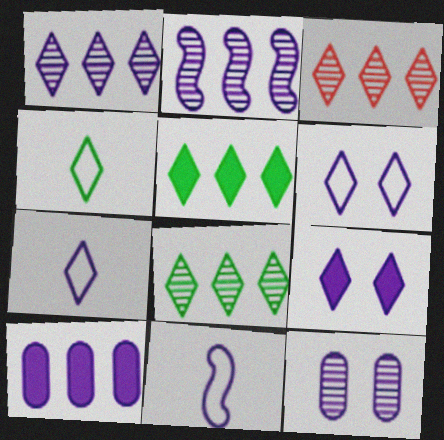[[1, 3, 8], 
[1, 7, 9], 
[3, 4, 9]]